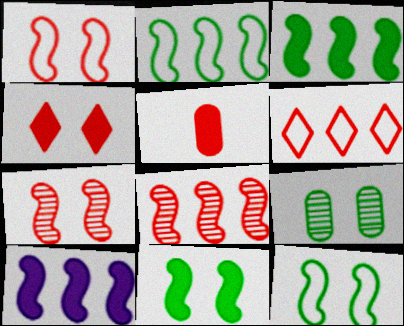[[2, 8, 10], 
[5, 6, 7]]